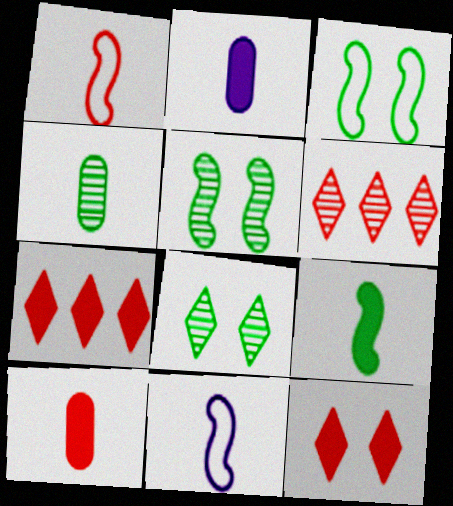[[2, 3, 6]]